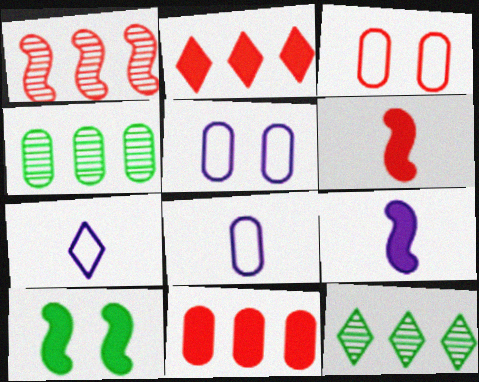[[3, 9, 12], 
[5, 6, 12]]